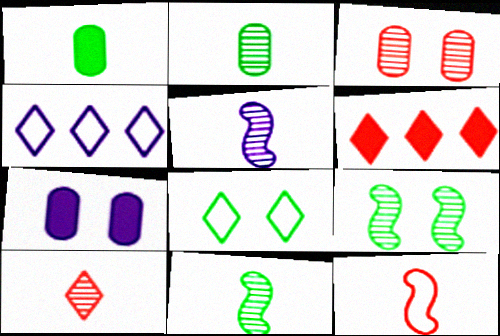[[2, 5, 10], 
[3, 6, 12], 
[4, 5, 7]]